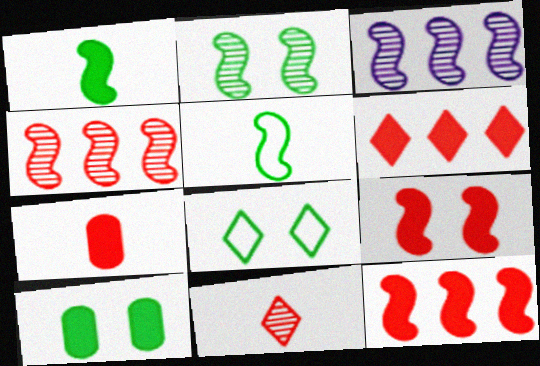[[2, 8, 10], 
[3, 5, 9], 
[3, 7, 8], 
[6, 7, 9]]